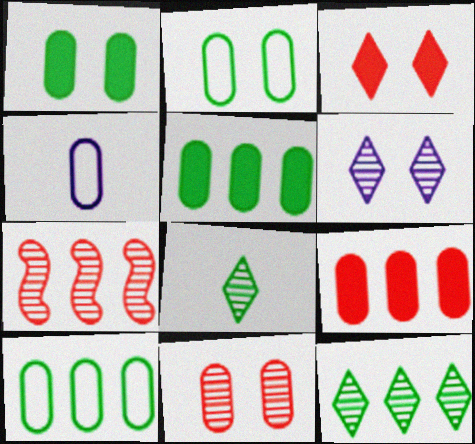[[4, 5, 11]]